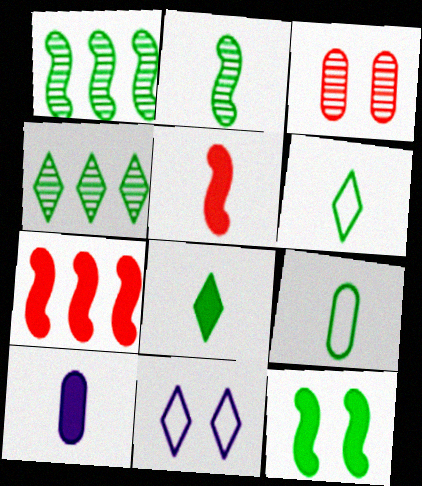[[2, 8, 9], 
[3, 11, 12], 
[4, 9, 12], 
[5, 8, 10]]